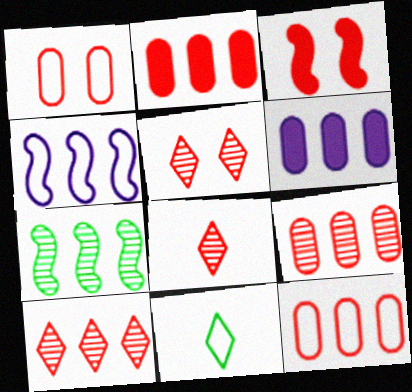[[1, 3, 5], 
[1, 4, 11], 
[2, 9, 12], 
[3, 8, 12], 
[5, 8, 10]]